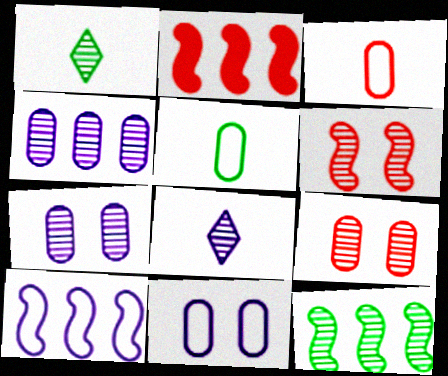[[1, 2, 11], 
[1, 4, 6], 
[2, 10, 12], 
[8, 9, 12]]